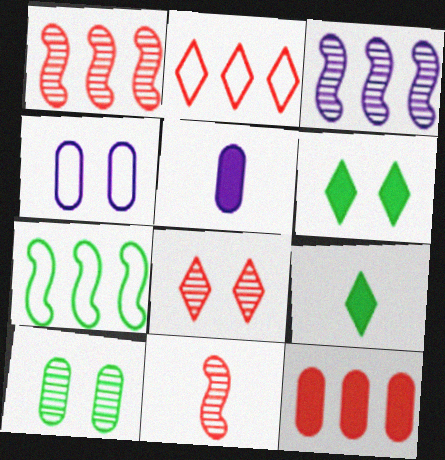[[1, 2, 12], 
[1, 4, 9], 
[5, 7, 8], 
[7, 9, 10]]